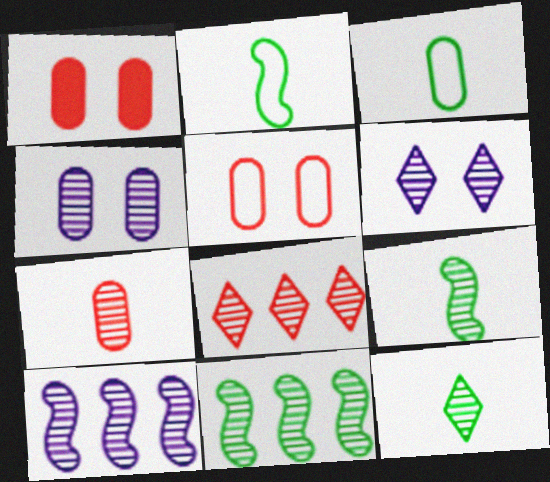[[4, 8, 9], 
[6, 7, 11], 
[6, 8, 12]]